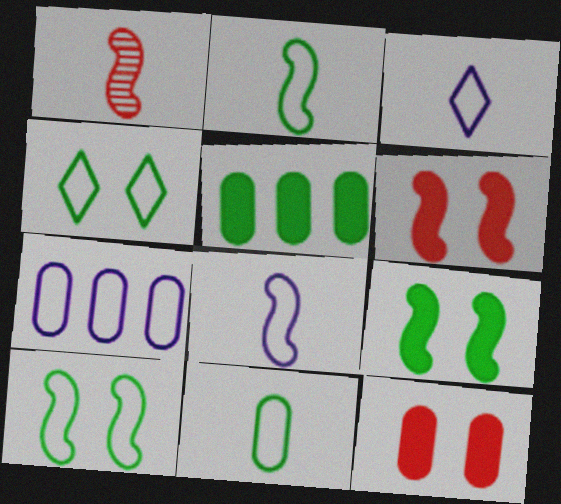[]